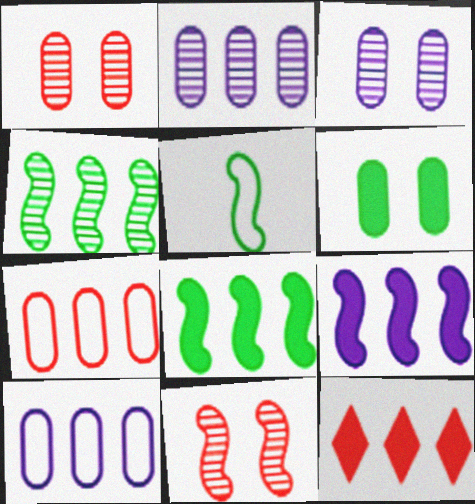[[3, 5, 12], 
[4, 10, 12], 
[5, 9, 11]]